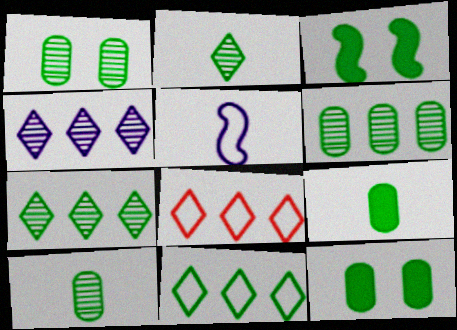[[1, 6, 10], 
[3, 10, 11]]